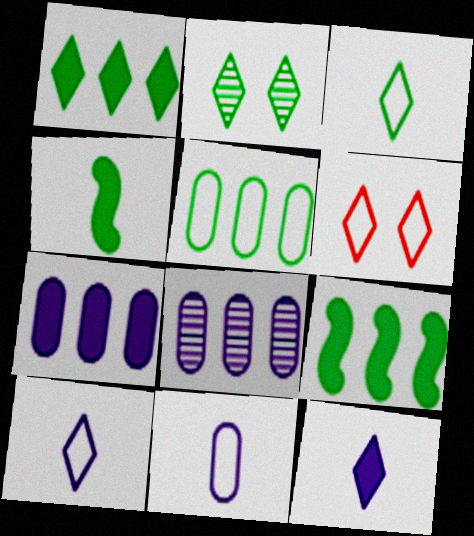[[1, 2, 3], 
[2, 4, 5], 
[4, 6, 8]]